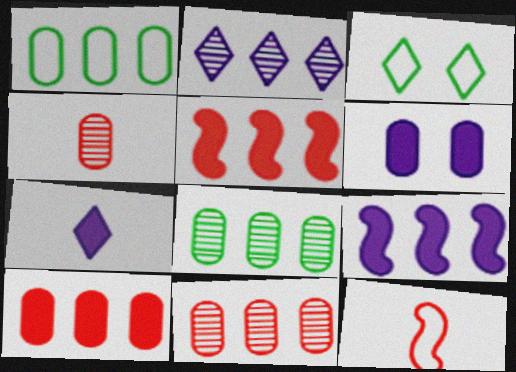[[1, 2, 5], 
[1, 4, 6], 
[3, 4, 9], 
[6, 7, 9]]